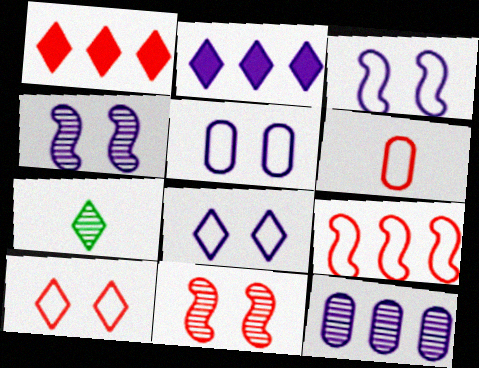[[1, 6, 11], 
[1, 7, 8], 
[2, 7, 10], 
[3, 5, 8], 
[6, 9, 10], 
[7, 11, 12]]